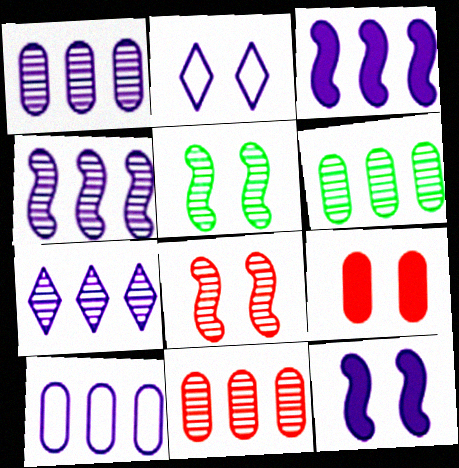[[1, 4, 7], 
[1, 6, 11], 
[2, 5, 9], 
[3, 7, 10]]